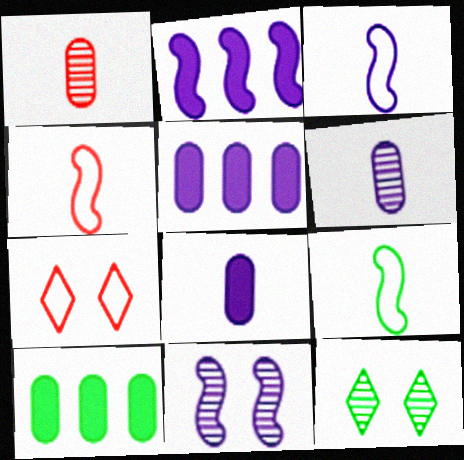[[2, 3, 11], 
[3, 4, 9], 
[4, 5, 12], 
[9, 10, 12]]